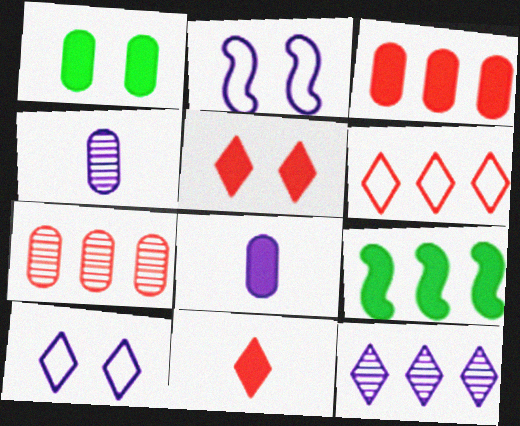[[1, 3, 8], 
[2, 8, 12], 
[5, 8, 9]]